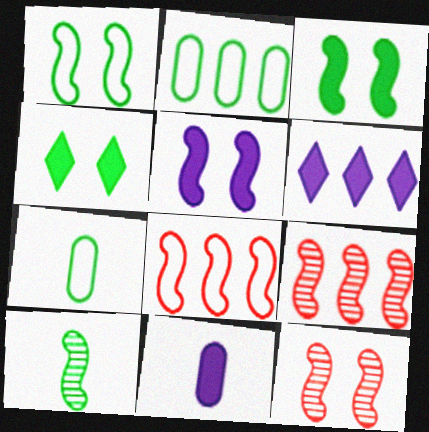[[1, 5, 12], 
[2, 4, 10], 
[2, 6, 9], 
[5, 6, 11], 
[5, 8, 10], 
[6, 7, 12]]